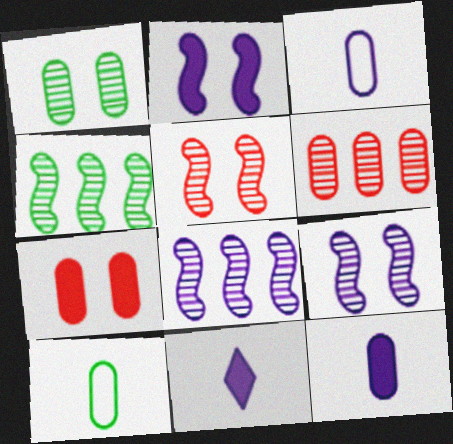[]